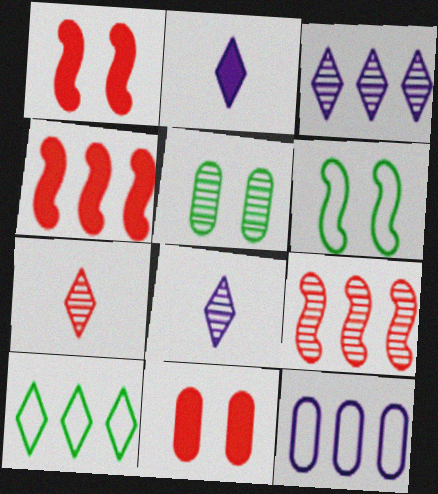[[5, 8, 9]]